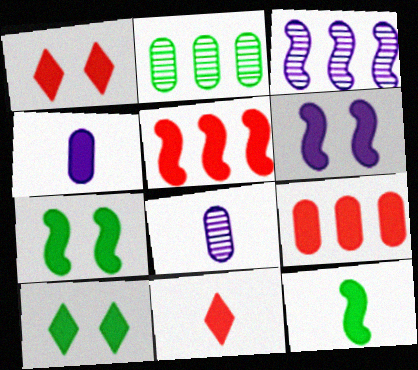[[4, 5, 10], 
[4, 11, 12], 
[5, 6, 12]]